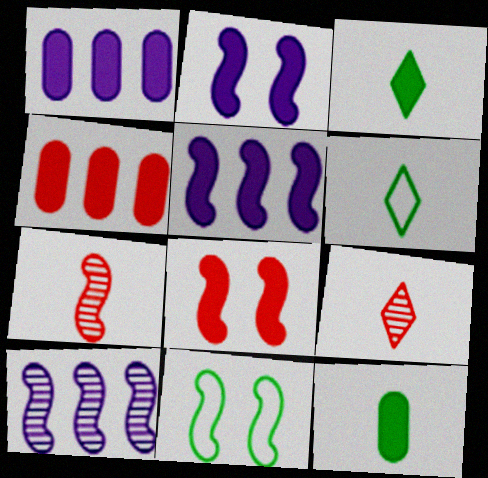[[1, 3, 8], 
[1, 9, 11], 
[2, 3, 4], 
[5, 7, 11]]